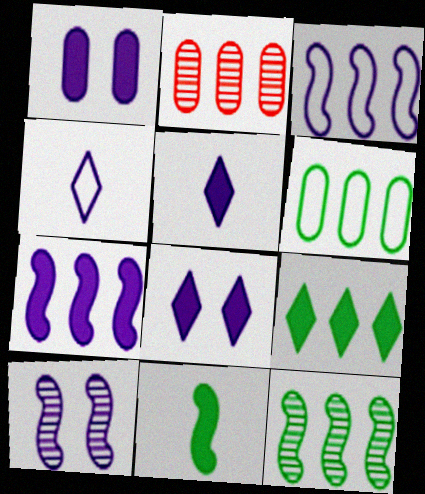[[1, 5, 7], 
[2, 3, 9], 
[6, 9, 12]]